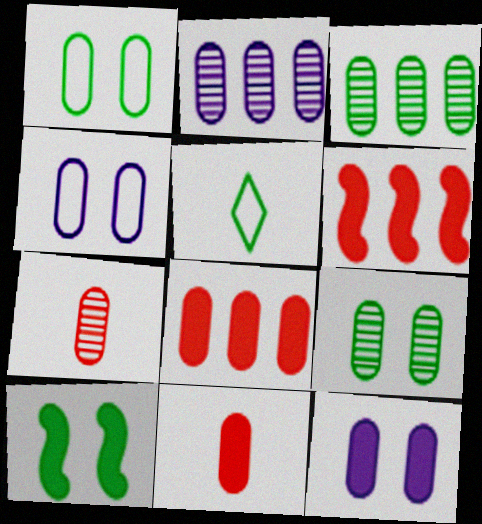[[1, 2, 11], 
[2, 7, 9], 
[3, 4, 11], 
[3, 5, 10]]